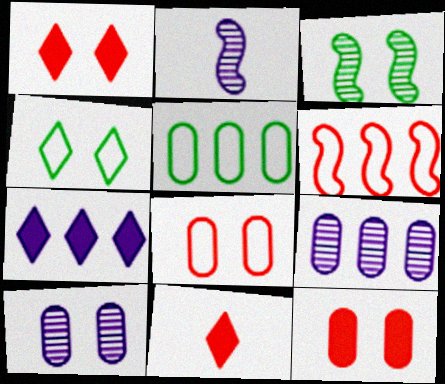[[1, 2, 5]]